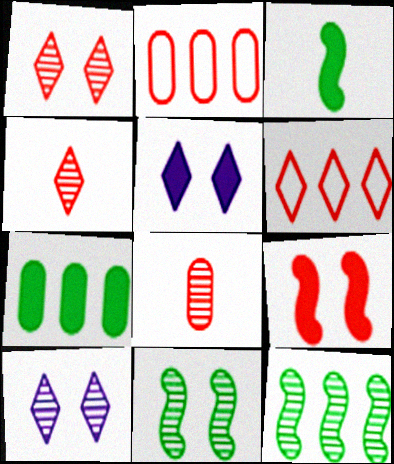[[2, 3, 10], 
[2, 4, 9], 
[6, 8, 9], 
[8, 10, 12]]